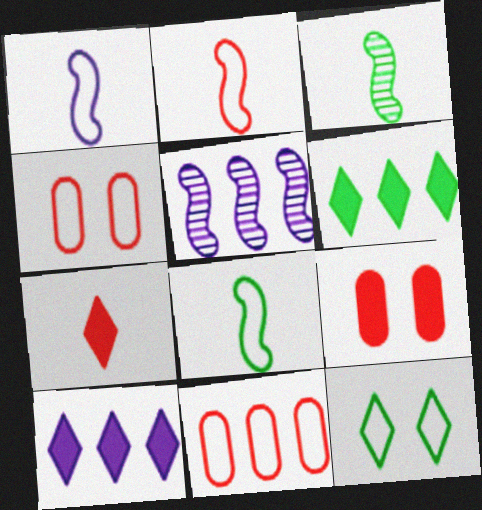[[1, 2, 8], 
[1, 11, 12], 
[3, 4, 10], 
[5, 6, 11]]